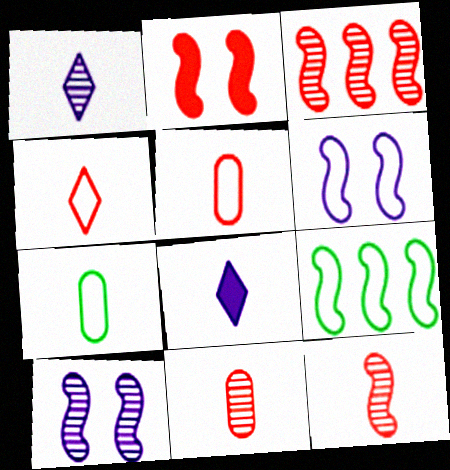[[7, 8, 12]]